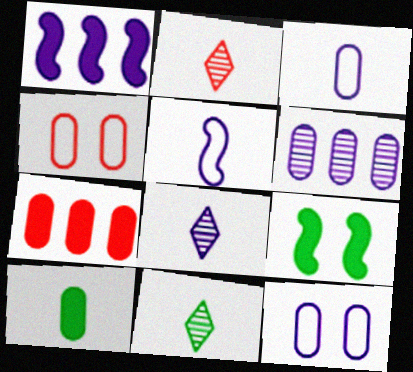[[1, 4, 11], 
[1, 8, 12], 
[2, 5, 10], 
[2, 8, 11], 
[4, 6, 10]]